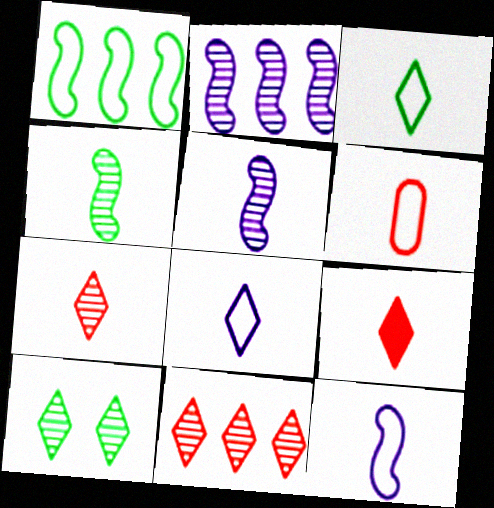[[3, 6, 12]]